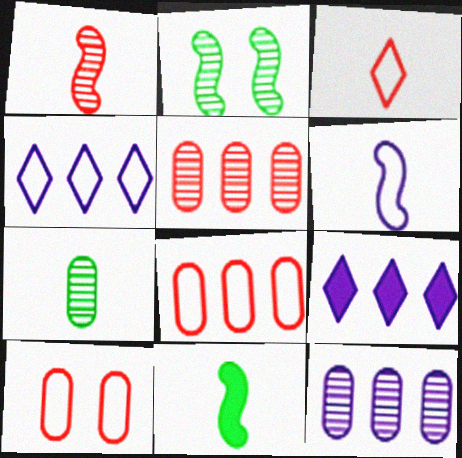[[1, 6, 11]]